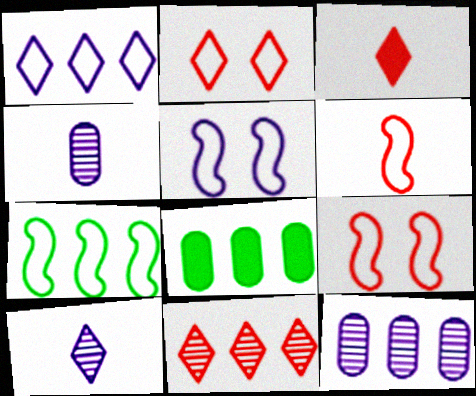[[2, 3, 11], 
[5, 6, 7], 
[8, 9, 10]]